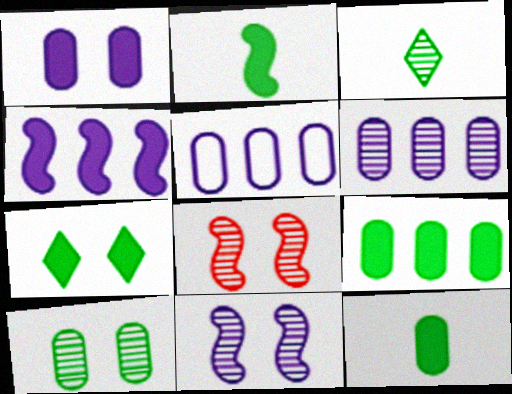[[2, 7, 9], 
[3, 6, 8]]